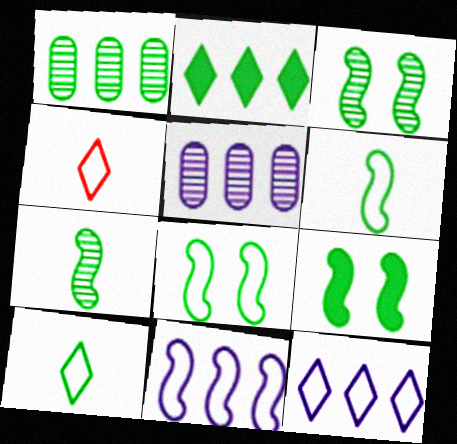[[1, 9, 10], 
[3, 8, 9], 
[4, 5, 9]]